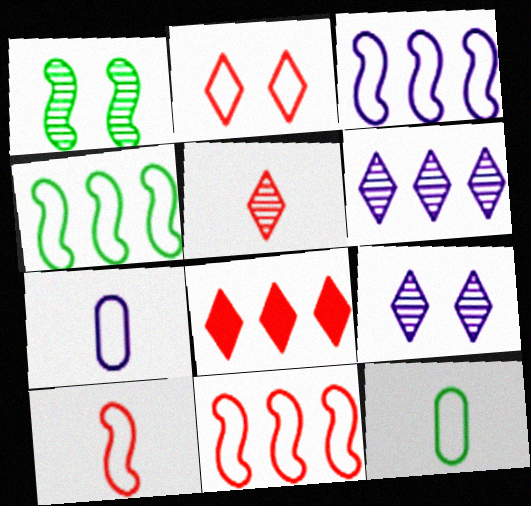[[1, 7, 8], 
[2, 3, 12], 
[2, 4, 7], 
[2, 5, 8], 
[3, 4, 11]]